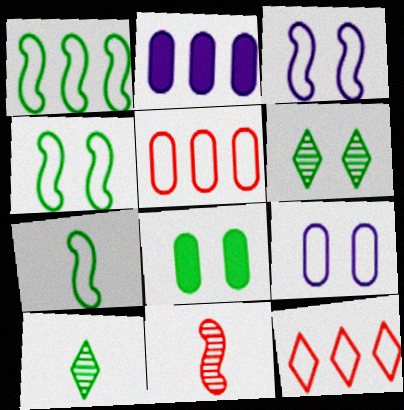[[1, 4, 7], 
[1, 8, 10], 
[4, 6, 8], 
[7, 9, 12]]